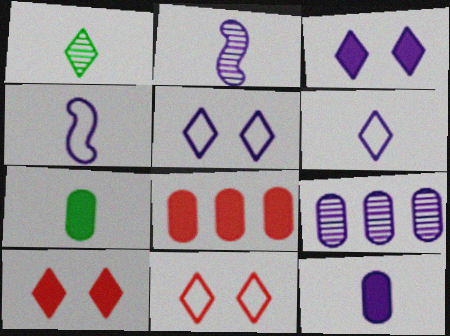[[2, 6, 12], 
[3, 4, 9]]